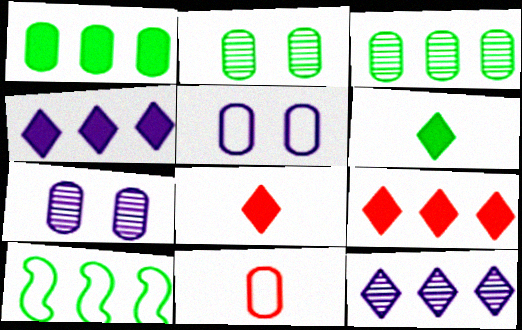[[1, 7, 11], 
[2, 6, 10], 
[7, 8, 10]]